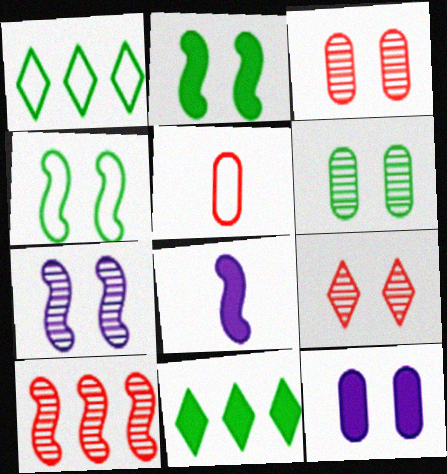[[1, 3, 8], 
[4, 8, 10], 
[4, 9, 12], 
[5, 7, 11], 
[6, 7, 9]]